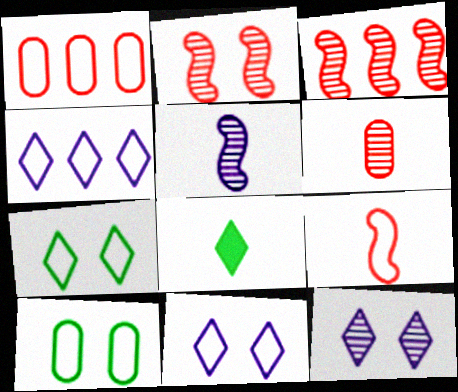[[4, 9, 10]]